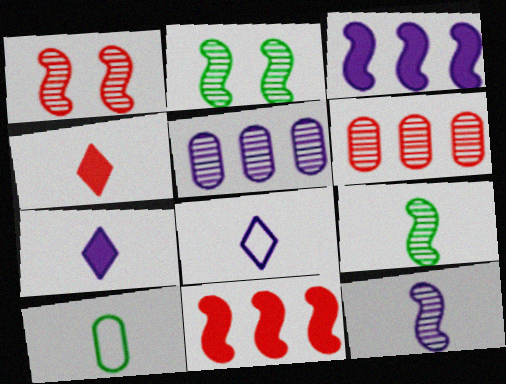[[4, 10, 12]]